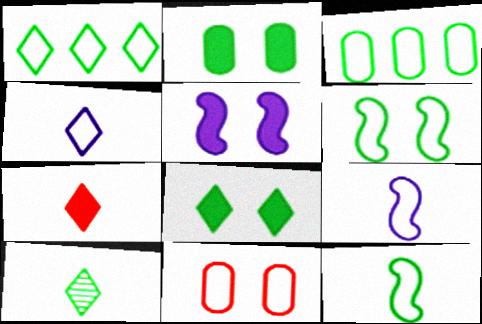[[1, 8, 10], 
[1, 9, 11], 
[4, 7, 10]]